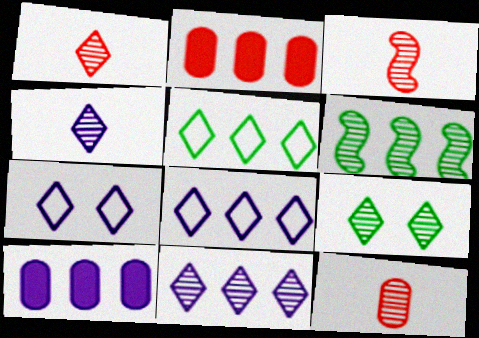[[1, 3, 12], 
[1, 9, 11], 
[2, 6, 8]]